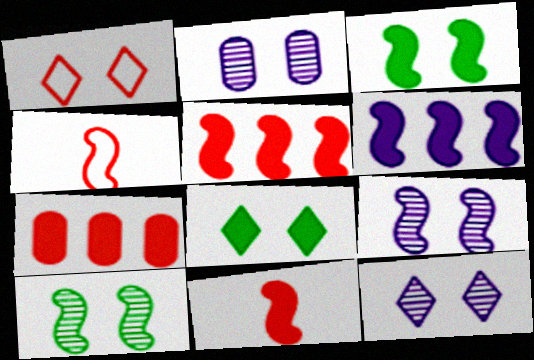[[1, 2, 3], 
[1, 8, 12], 
[2, 9, 12], 
[3, 6, 11], 
[4, 6, 10]]